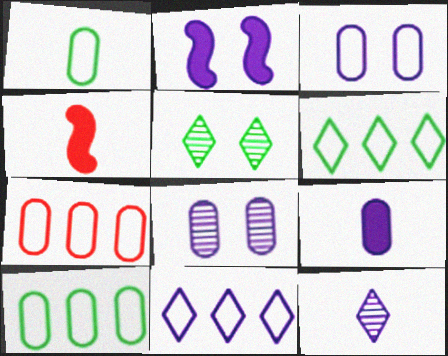[[1, 3, 7], 
[1, 4, 12], 
[4, 6, 8]]